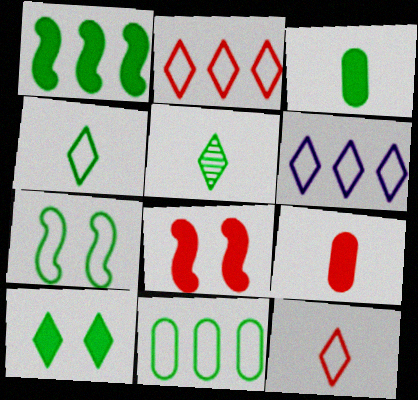[[1, 3, 10], 
[4, 7, 11]]